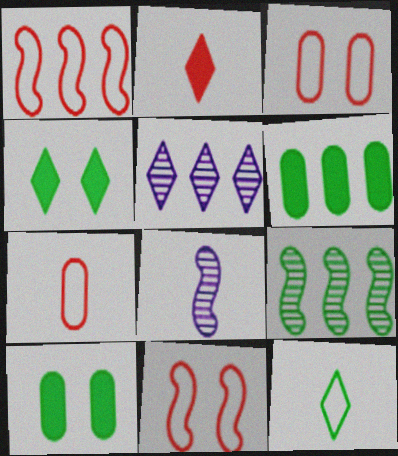[[1, 5, 6], 
[9, 10, 12]]